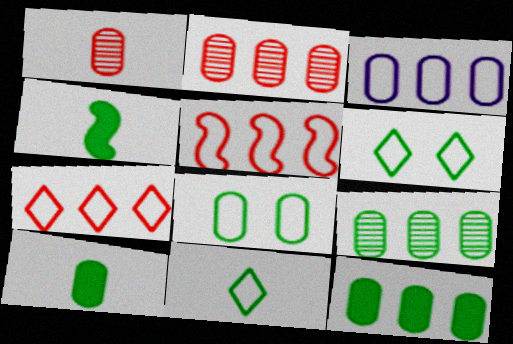[[2, 3, 12], 
[4, 6, 9], 
[8, 9, 10]]